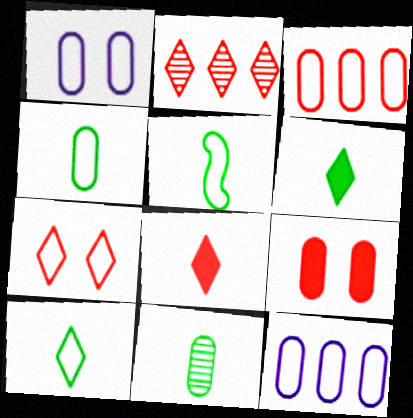[[1, 3, 4], 
[2, 7, 8], 
[4, 5, 10], 
[5, 6, 11], 
[5, 7, 12], 
[9, 11, 12]]